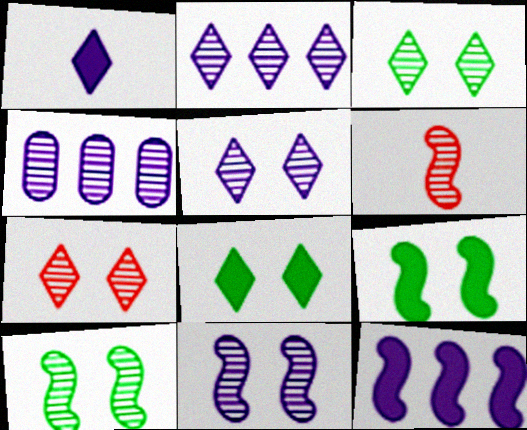[[3, 4, 6], 
[3, 5, 7]]